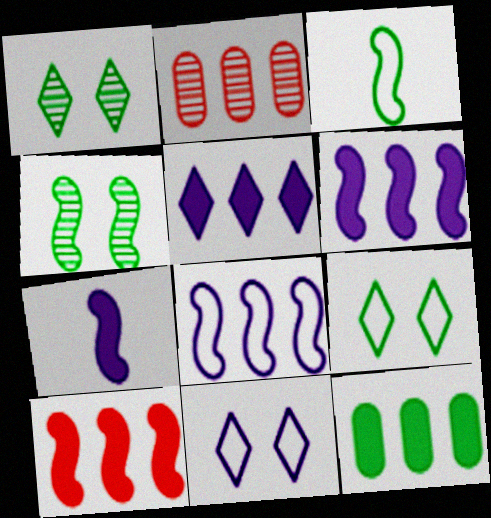[[1, 3, 12], 
[2, 7, 9], 
[5, 10, 12]]